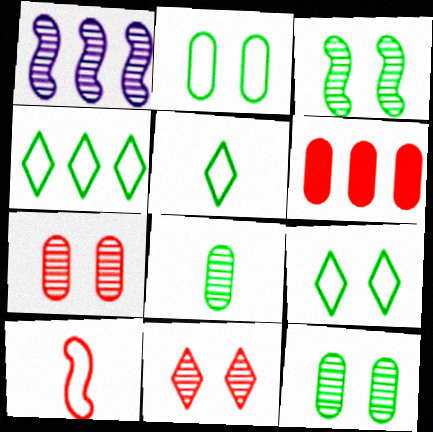[[1, 4, 6], 
[1, 8, 11], 
[4, 5, 9], 
[6, 10, 11]]